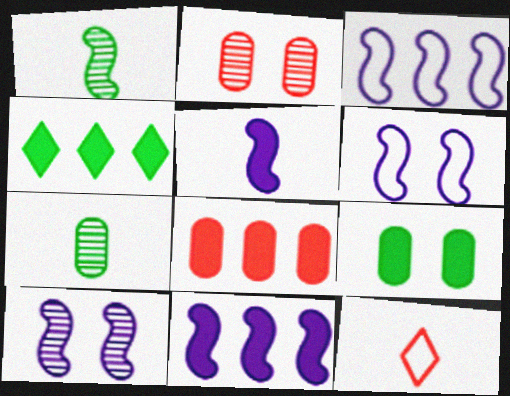[[3, 5, 10], 
[4, 8, 11], 
[5, 7, 12]]